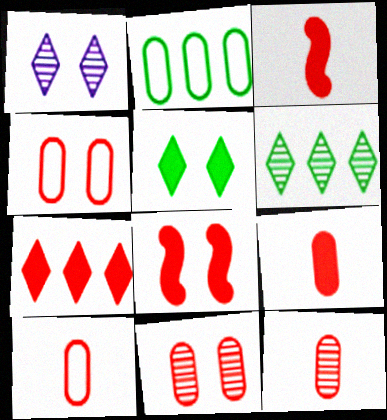[[1, 2, 3], 
[7, 8, 9], 
[9, 10, 12]]